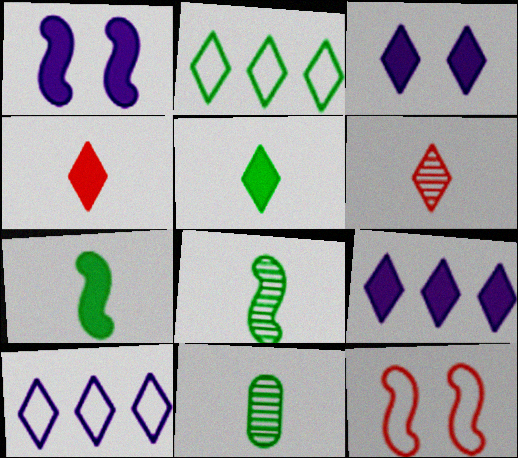[[2, 3, 6], 
[9, 11, 12]]